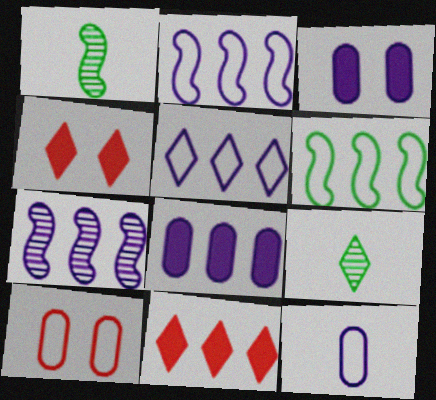[[4, 5, 9], 
[5, 7, 8]]